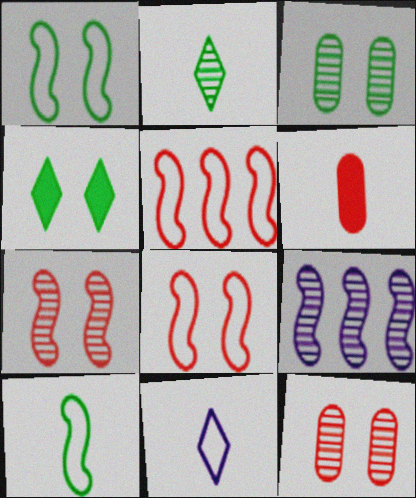[[1, 3, 4], 
[2, 9, 12]]